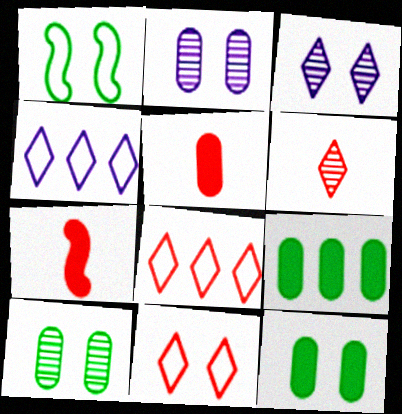[[4, 7, 10]]